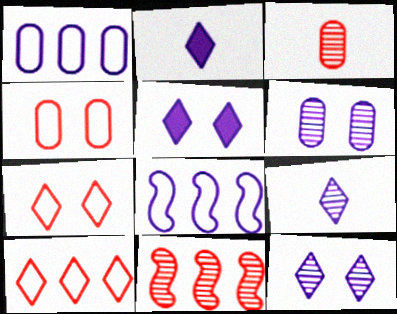[[2, 6, 8]]